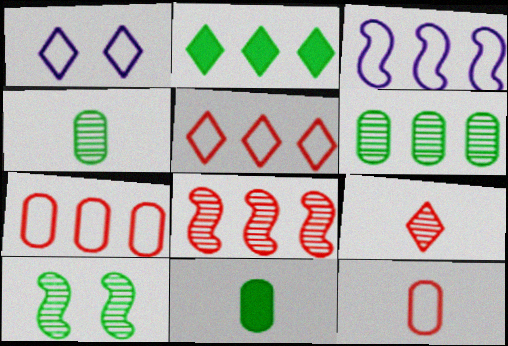[[1, 2, 9], 
[1, 8, 11]]